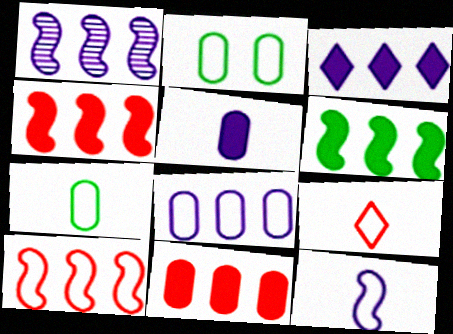[[1, 3, 8], 
[1, 6, 10], 
[3, 6, 11], 
[7, 9, 12]]